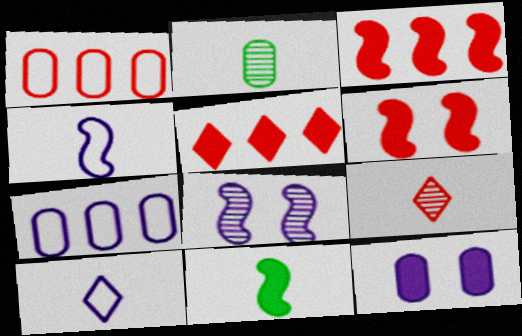[[1, 2, 12], 
[1, 6, 9], 
[5, 11, 12]]